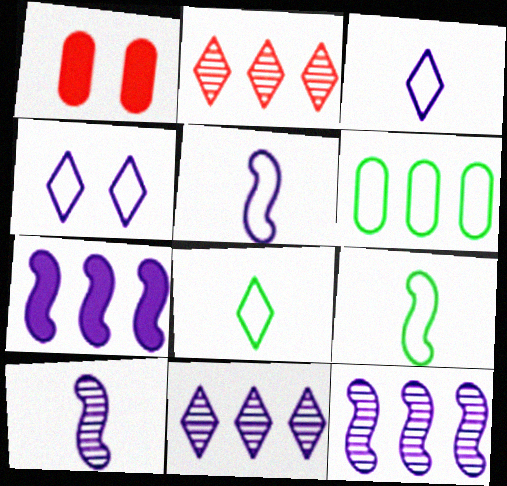[[1, 8, 12], 
[1, 9, 11], 
[2, 6, 7]]